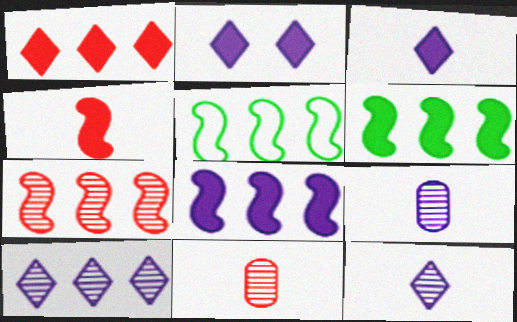[[2, 5, 11], 
[5, 7, 8]]